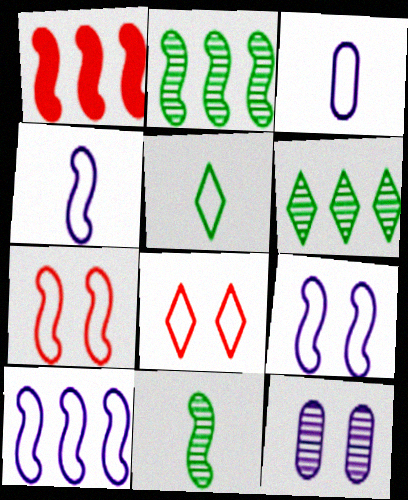[[1, 2, 10], 
[1, 5, 12], 
[1, 9, 11], 
[4, 9, 10]]